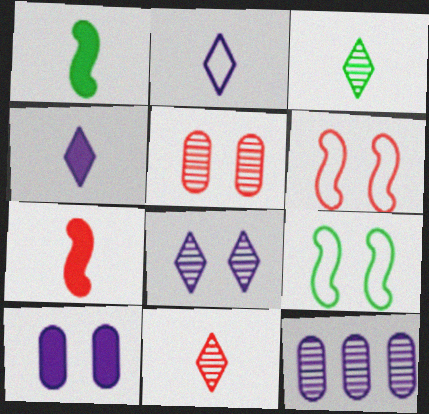[]